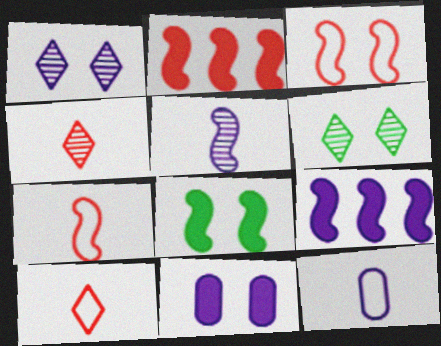[[1, 9, 12], 
[2, 6, 12], 
[3, 6, 11]]